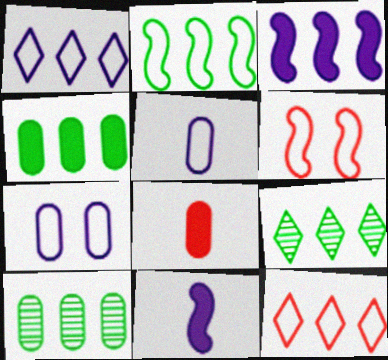[[2, 4, 9], 
[3, 10, 12], 
[7, 8, 10]]